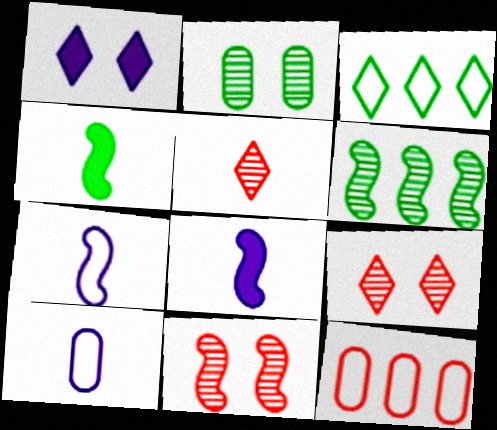[[1, 3, 5], 
[2, 3, 4], 
[4, 5, 10]]